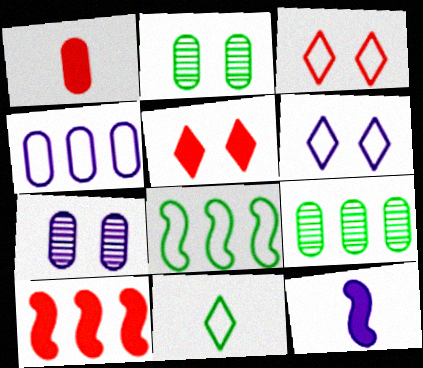[[1, 2, 4], 
[1, 5, 10], 
[3, 9, 12], 
[7, 10, 11]]